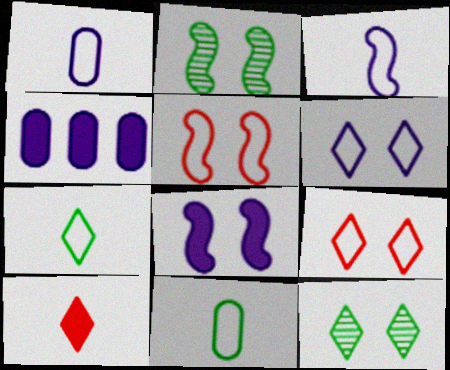[[2, 5, 8]]